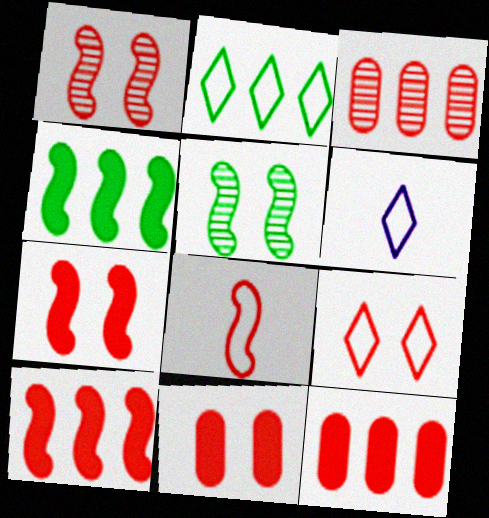[[1, 8, 10], 
[1, 9, 11], 
[2, 6, 9], 
[5, 6, 12]]